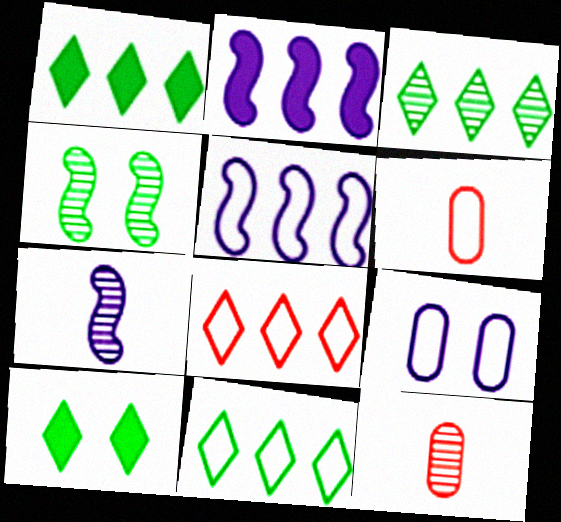[[1, 3, 11], 
[5, 10, 12]]